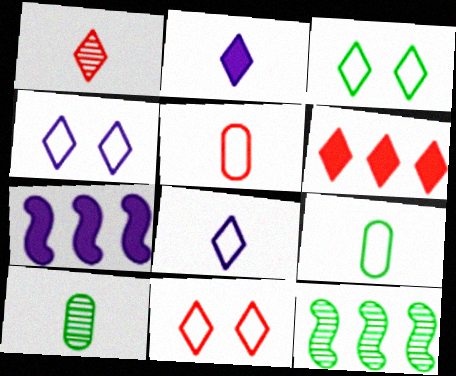[[1, 6, 11], 
[3, 4, 11], 
[7, 10, 11]]